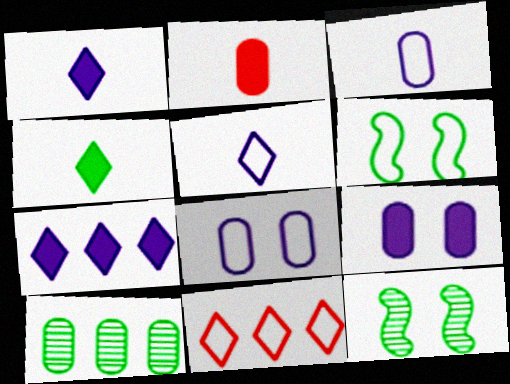[[2, 8, 10], 
[3, 6, 11], 
[4, 6, 10]]